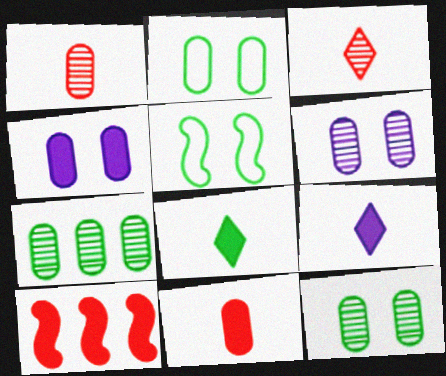[[1, 6, 7], 
[4, 8, 10], 
[5, 7, 8]]